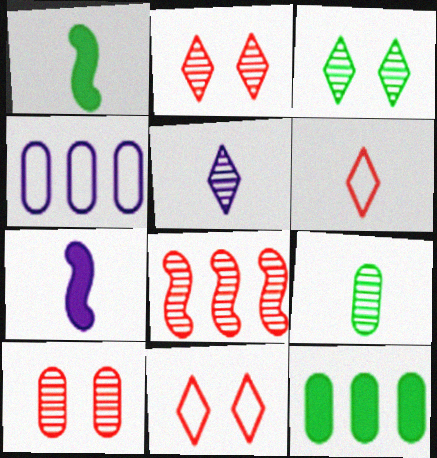[[1, 2, 4], 
[6, 7, 9]]